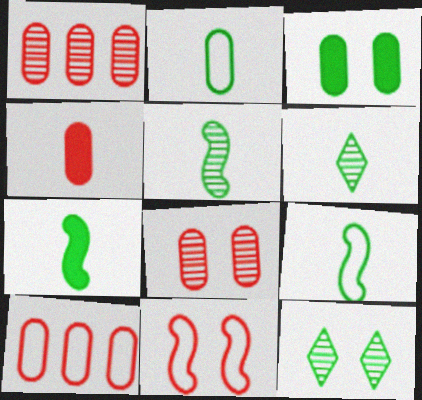[[2, 6, 7], 
[4, 8, 10], 
[5, 7, 9]]